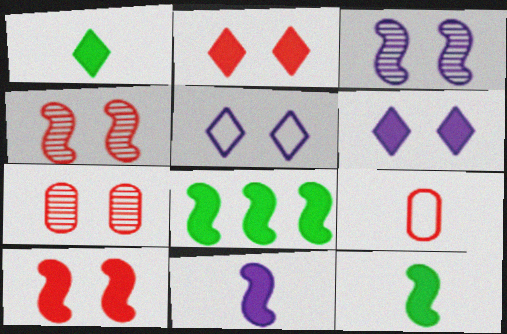[[8, 10, 11]]